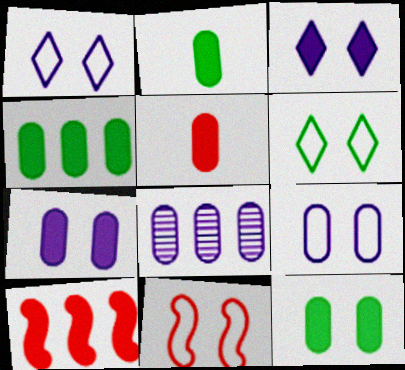[[2, 3, 10], 
[2, 4, 12], 
[4, 5, 7], 
[6, 9, 11]]